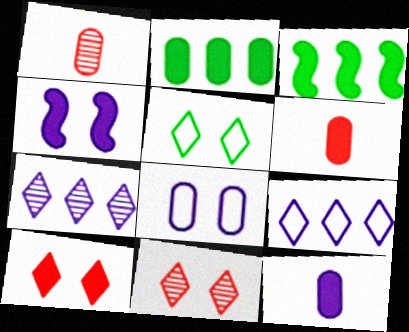[[1, 2, 8], 
[3, 10, 12]]